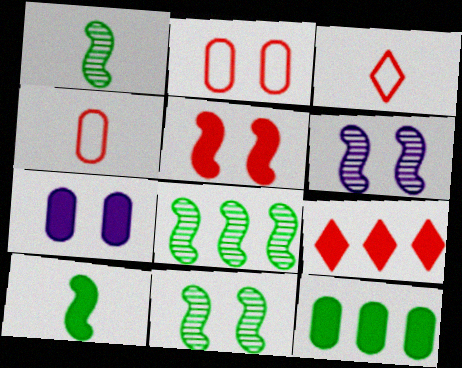[[1, 8, 11], 
[3, 6, 12], 
[3, 7, 8], 
[7, 9, 10]]